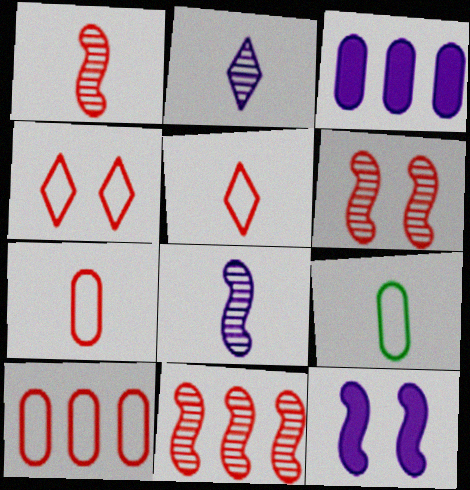[[1, 6, 11]]